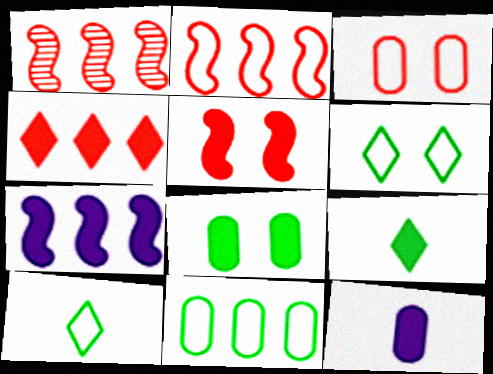[[1, 6, 12]]